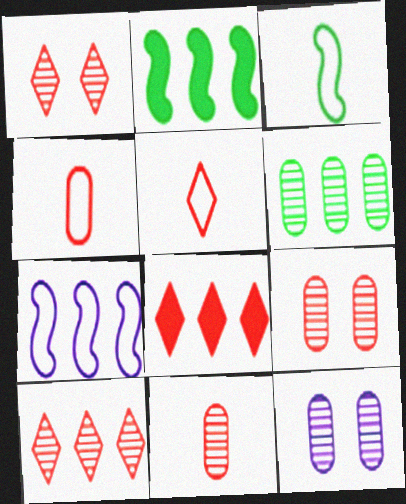[[1, 5, 8], 
[2, 5, 12], 
[3, 8, 12], 
[6, 7, 8], 
[6, 11, 12]]